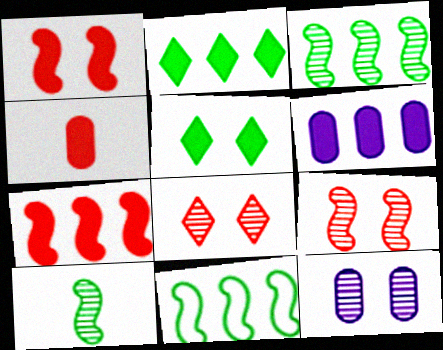[[2, 6, 7]]